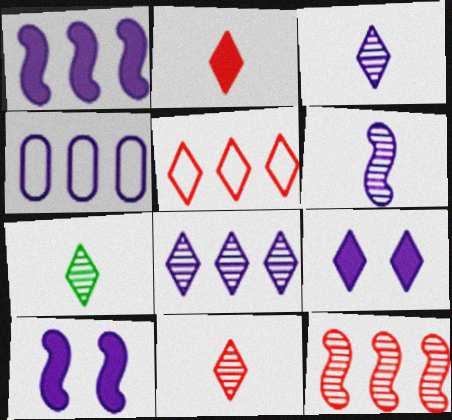[[1, 4, 8], 
[3, 4, 10], 
[3, 7, 11], 
[4, 6, 9], 
[5, 7, 9]]